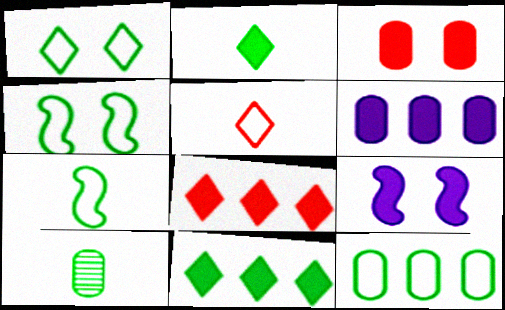[[1, 7, 12], 
[2, 7, 10], 
[4, 10, 11]]